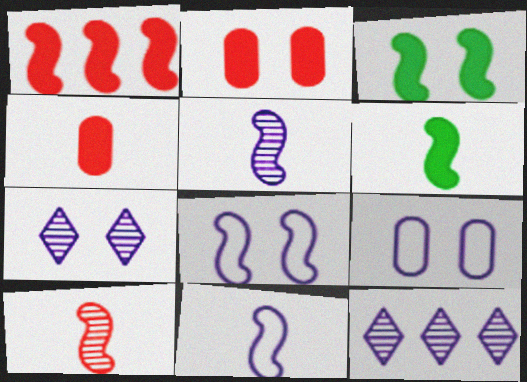[[6, 10, 11]]